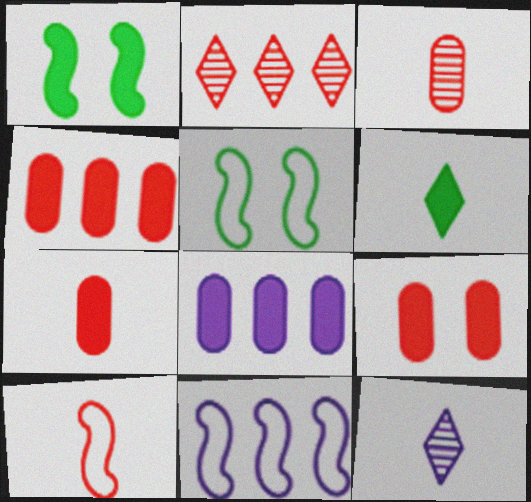[[2, 9, 10], 
[4, 5, 12], 
[4, 7, 9], 
[5, 10, 11]]